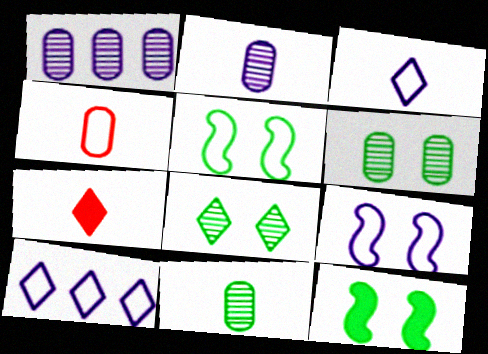[[1, 5, 7], 
[4, 5, 10], 
[7, 8, 10]]